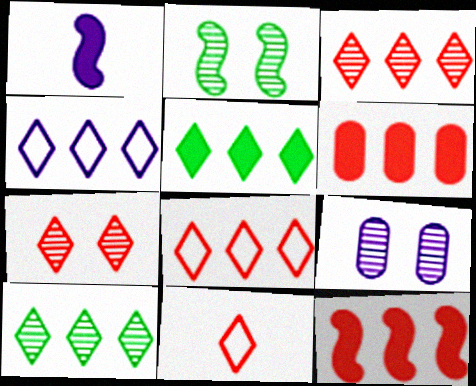[[1, 4, 9], 
[2, 7, 9], 
[3, 4, 5]]